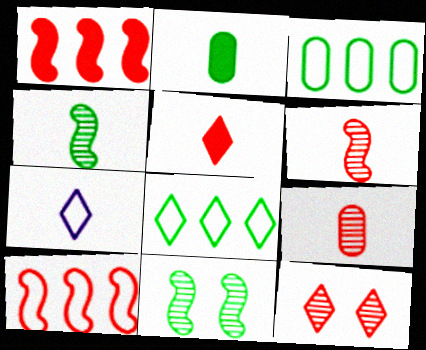[[2, 6, 7], 
[2, 8, 11]]